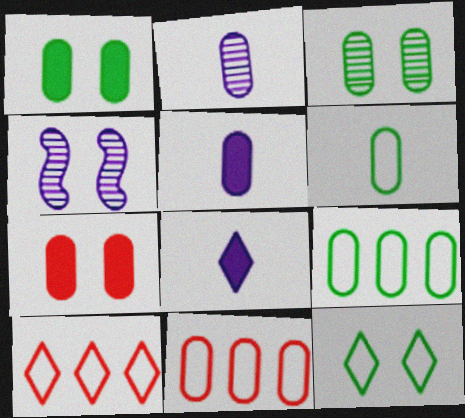[[1, 2, 11], 
[2, 7, 9], 
[3, 5, 11], 
[4, 7, 12]]